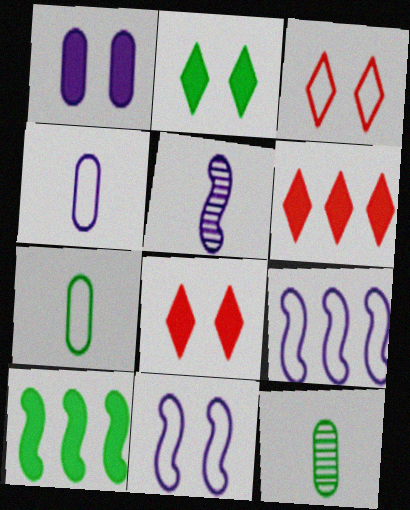[[3, 7, 9], 
[6, 11, 12], 
[8, 9, 12]]